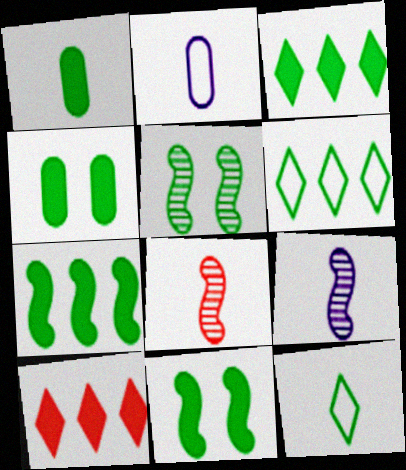[[1, 3, 11], 
[1, 5, 6], 
[2, 5, 10]]